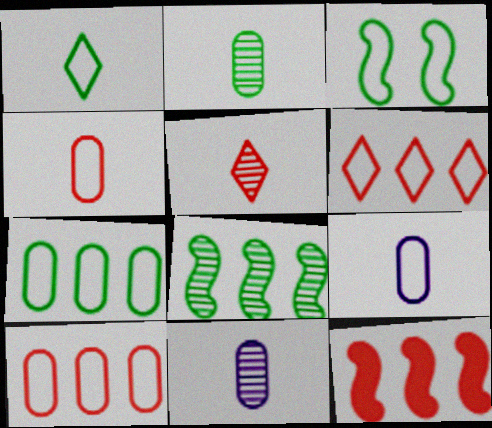[[1, 3, 7], 
[3, 6, 9]]